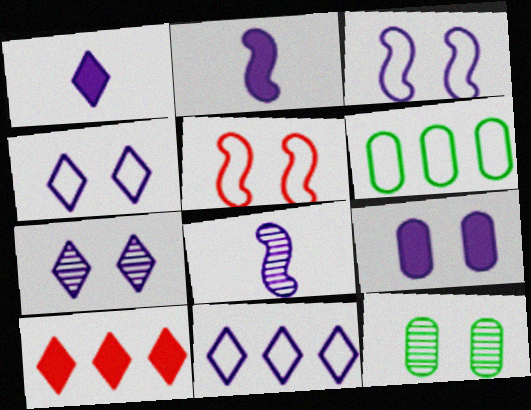[[1, 7, 11], 
[3, 7, 9], 
[8, 9, 11]]